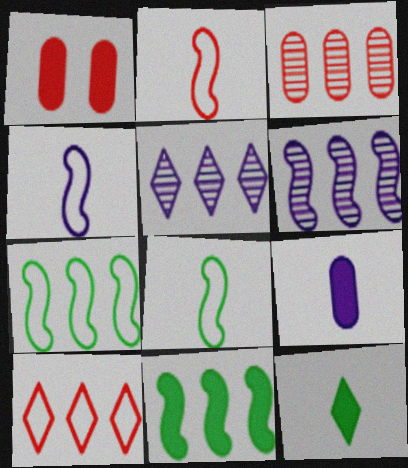[[1, 5, 8], 
[2, 4, 8]]